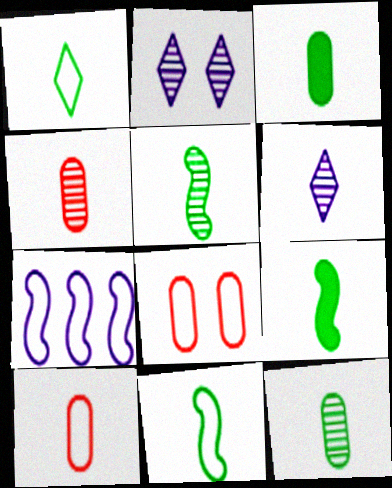[[1, 3, 5], 
[1, 7, 8], 
[1, 9, 12], 
[4, 5, 6], 
[5, 9, 11], 
[6, 9, 10]]